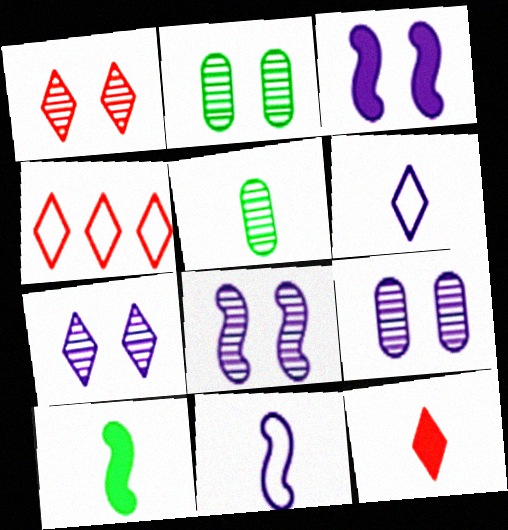[[1, 2, 8], 
[1, 4, 12], 
[3, 4, 5], 
[4, 9, 10], 
[5, 11, 12], 
[7, 8, 9]]